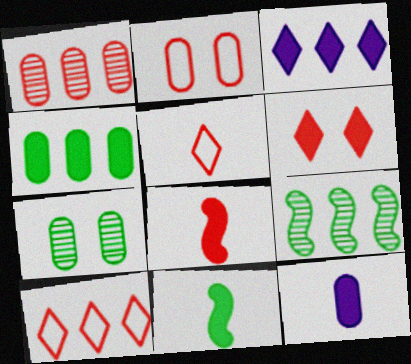[]